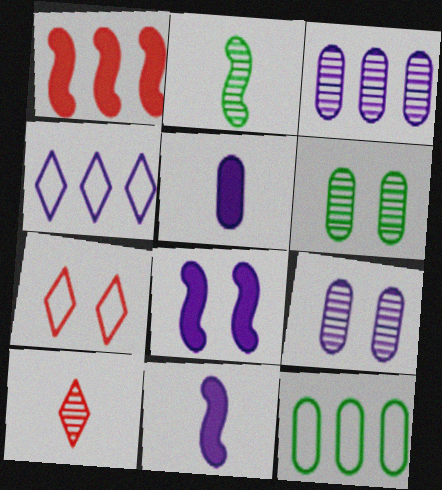[[4, 9, 11], 
[6, 7, 8], 
[8, 10, 12]]